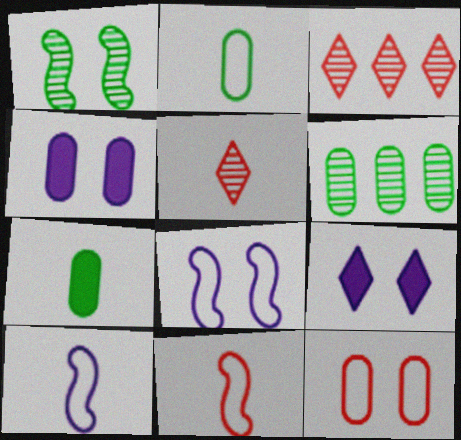[[1, 9, 12], 
[3, 7, 8], 
[5, 7, 10], 
[6, 9, 11]]